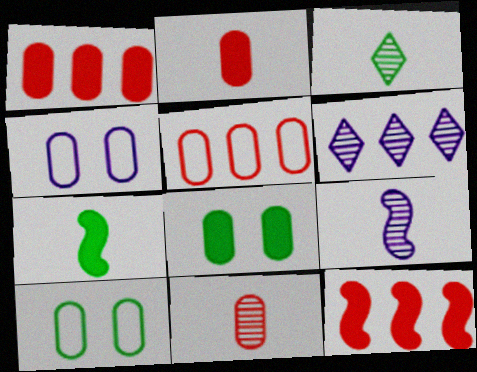[[3, 4, 12], 
[3, 9, 11]]